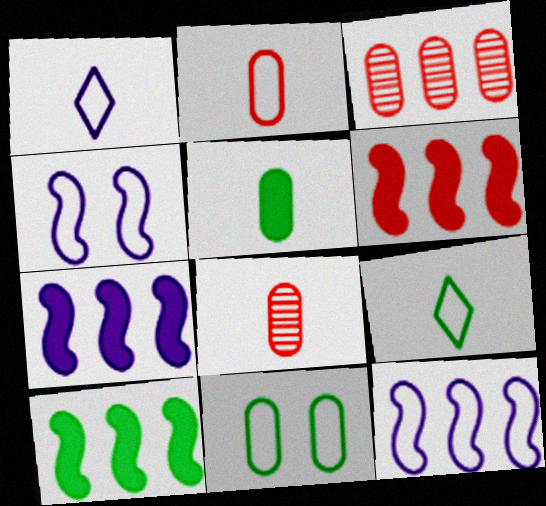[[6, 7, 10]]